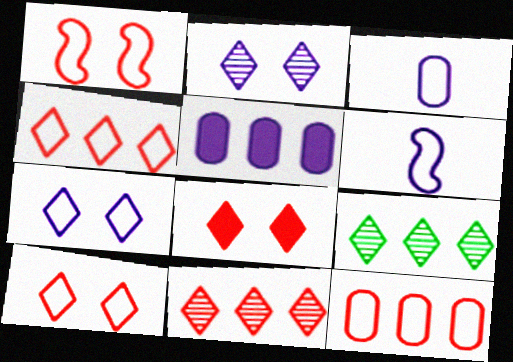[[2, 5, 6]]